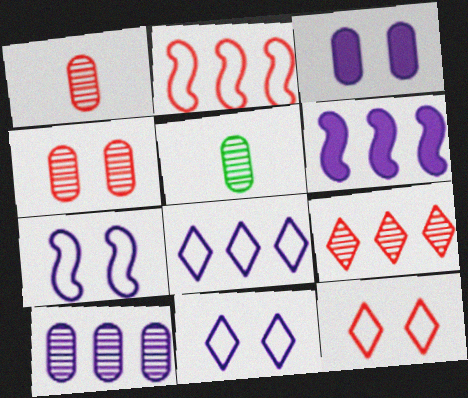[[4, 5, 10], 
[5, 6, 12], 
[6, 8, 10]]